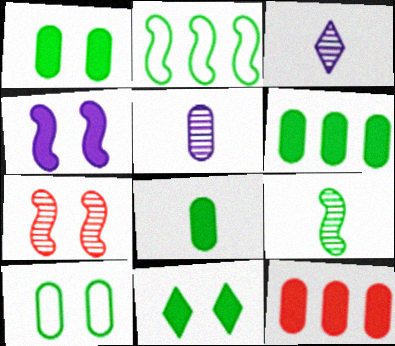[[1, 6, 8], 
[5, 10, 12]]